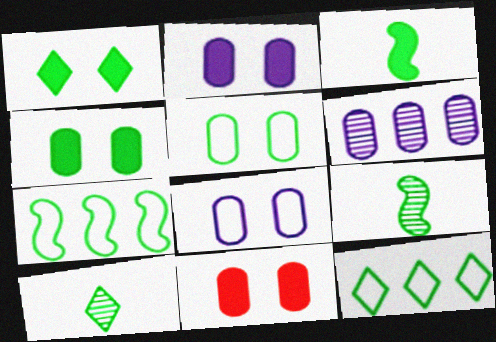[[1, 10, 12], 
[2, 4, 11], 
[4, 7, 10], 
[4, 9, 12]]